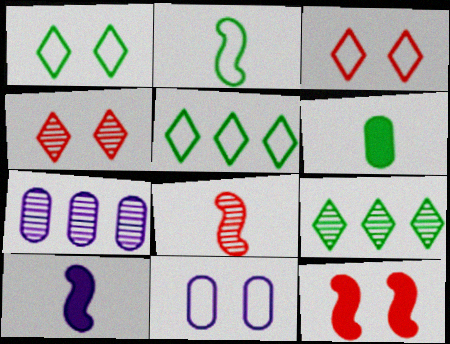[[2, 8, 10]]